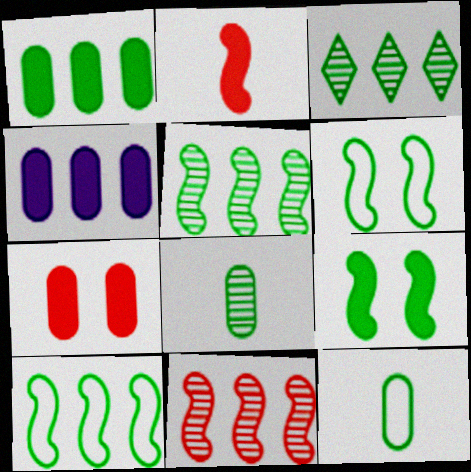[[1, 3, 10], 
[3, 9, 12]]